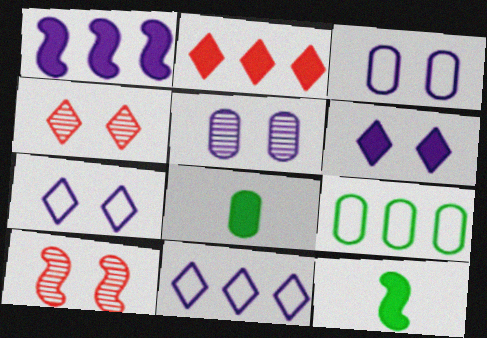[[8, 10, 11]]